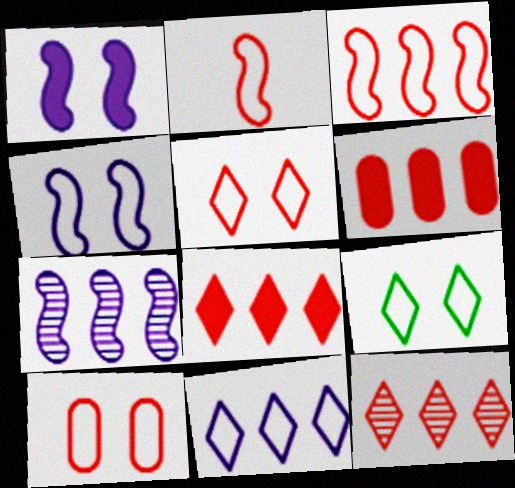[[3, 6, 12], 
[4, 9, 10]]